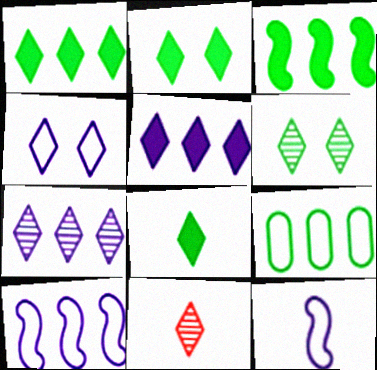[[1, 2, 8], 
[1, 4, 11], 
[6, 7, 11]]